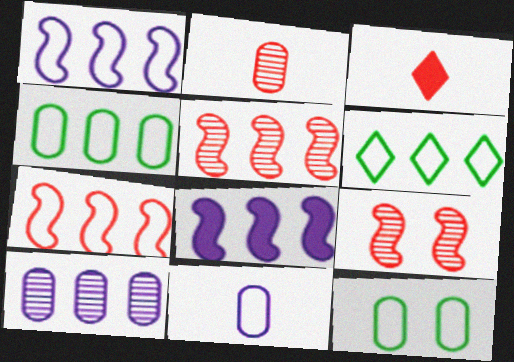[]